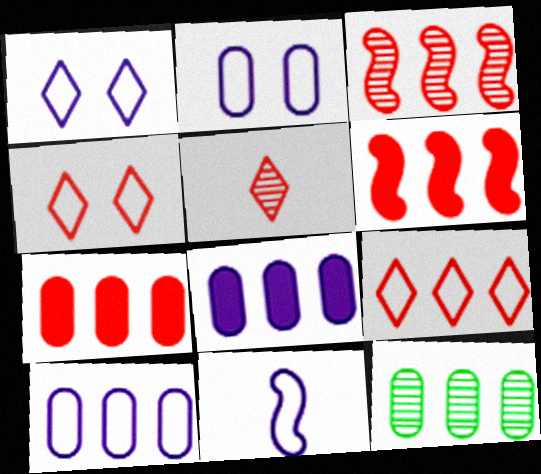[[1, 10, 11], 
[3, 7, 9], 
[7, 10, 12]]